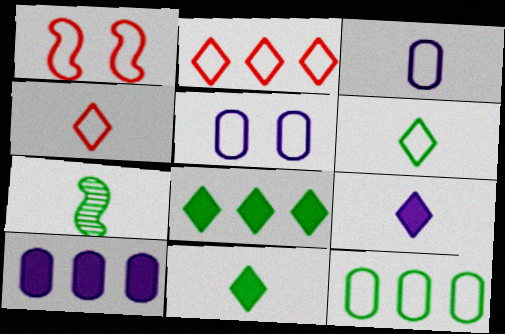[]